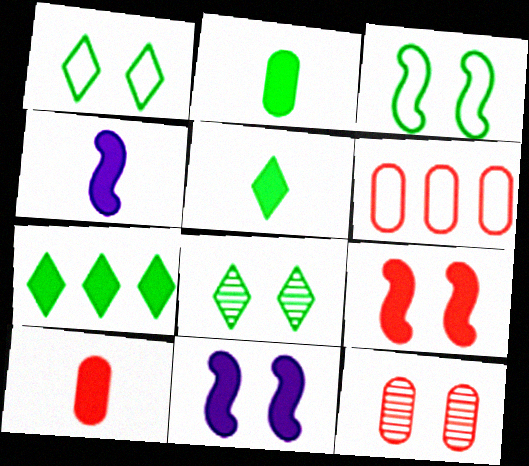[[1, 11, 12], 
[4, 5, 10], 
[4, 6, 8], 
[6, 10, 12], 
[7, 10, 11]]